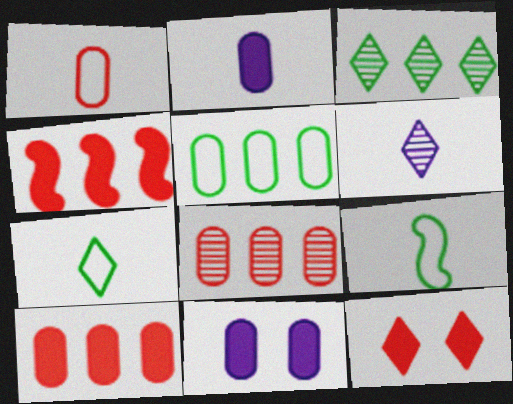[]